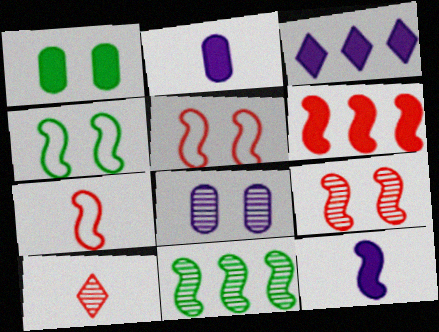[[5, 11, 12], 
[6, 7, 9], 
[8, 10, 11]]